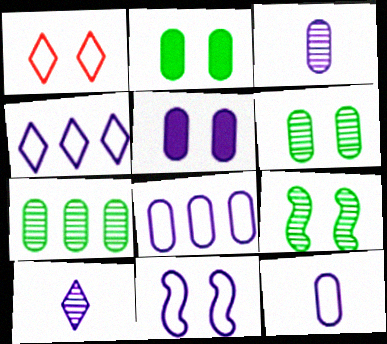[[1, 5, 9], 
[3, 5, 8], 
[4, 11, 12]]